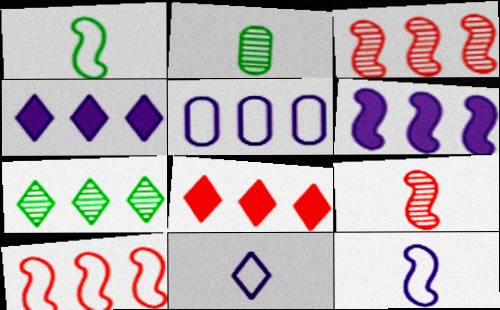[]